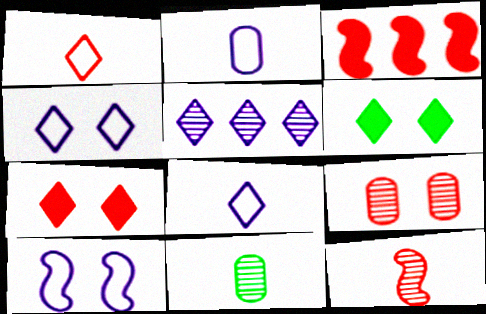[[1, 3, 9], 
[1, 5, 6], 
[3, 4, 11], 
[6, 9, 10]]